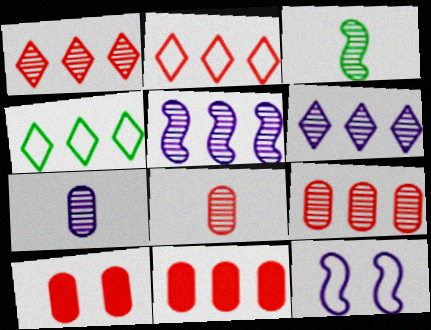[[4, 5, 11]]